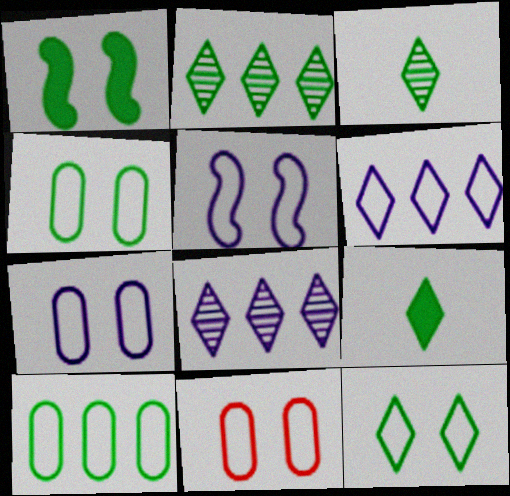[[1, 3, 10], 
[2, 9, 12], 
[4, 7, 11], 
[5, 11, 12]]